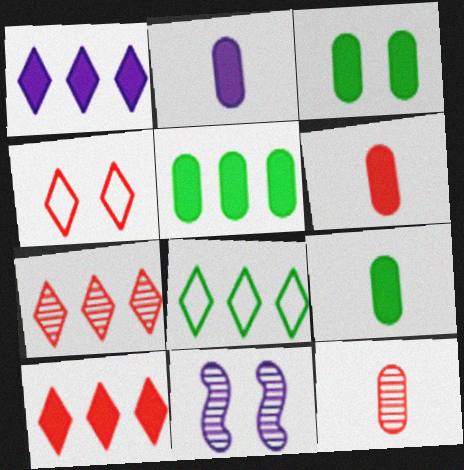[[1, 7, 8], 
[2, 6, 9], 
[3, 4, 11], 
[3, 5, 9], 
[6, 8, 11]]